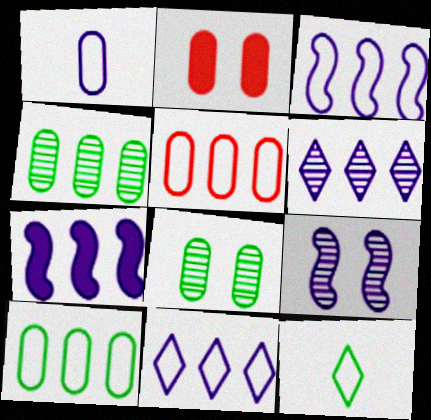[[1, 2, 4]]